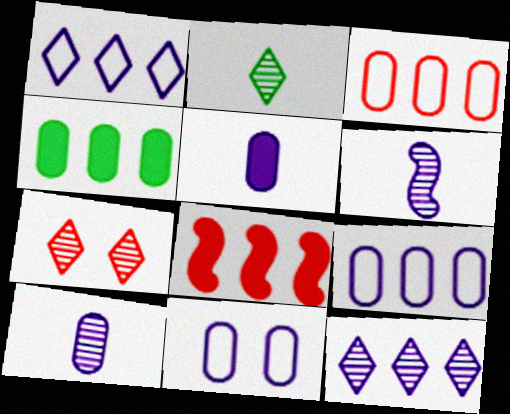[[2, 7, 12], 
[2, 8, 11]]